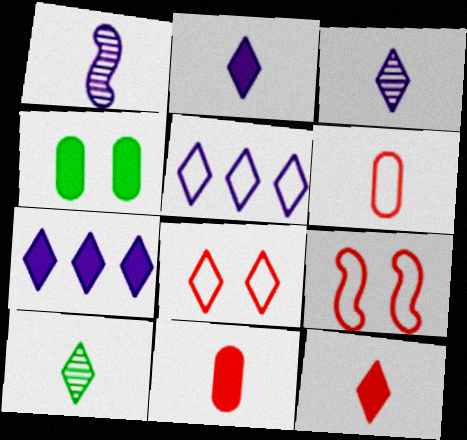[[7, 8, 10]]